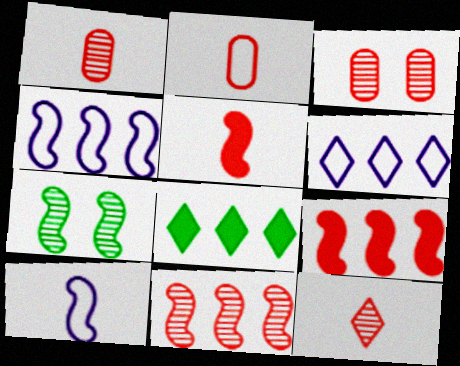[[2, 5, 12], 
[3, 8, 10], 
[3, 11, 12], 
[4, 5, 7], 
[7, 9, 10]]